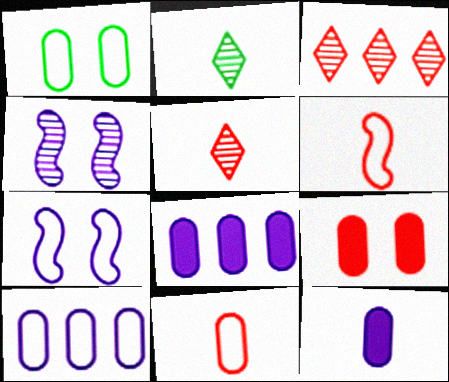[[1, 10, 11], 
[2, 6, 12], 
[3, 6, 9]]